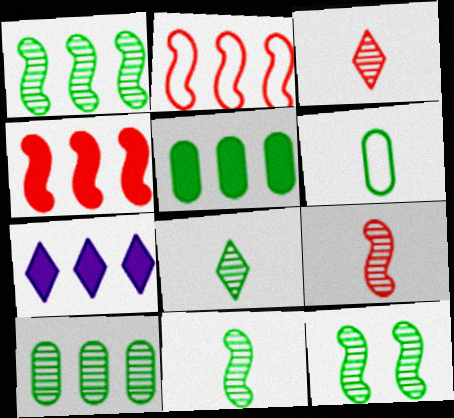[[1, 11, 12], 
[2, 7, 10], 
[4, 5, 7], 
[8, 10, 12]]